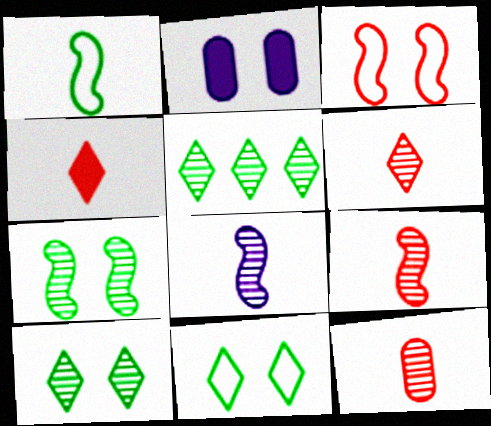[[2, 3, 10], 
[6, 9, 12]]